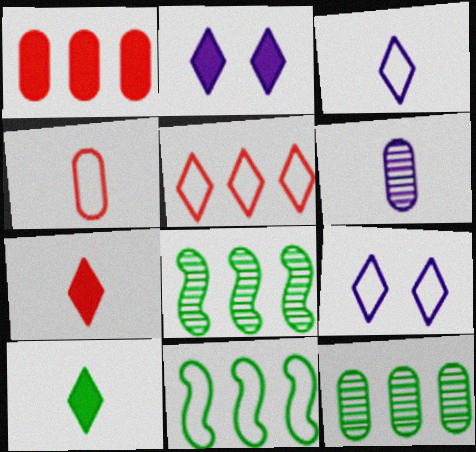[[2, 4, 8], 
[4, 9, 11]]